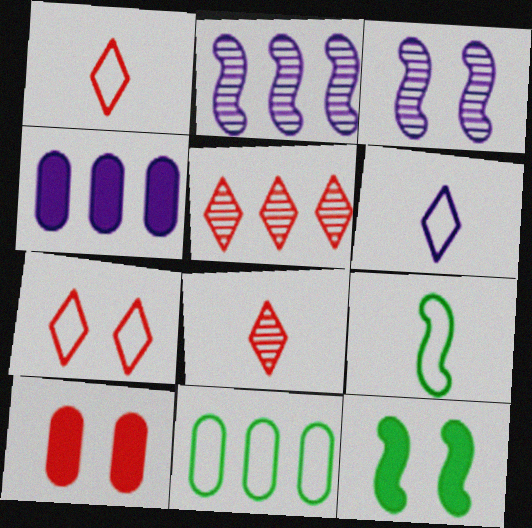[[3, 4, 6]]